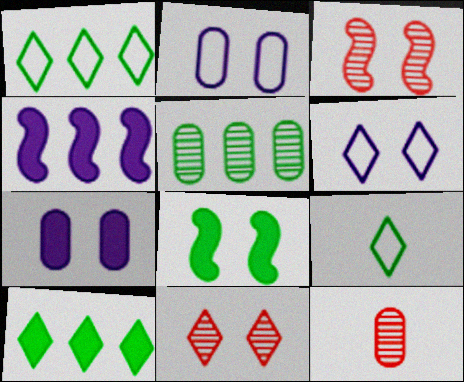[[2, 8, 11], 
[5, 8, 9]]